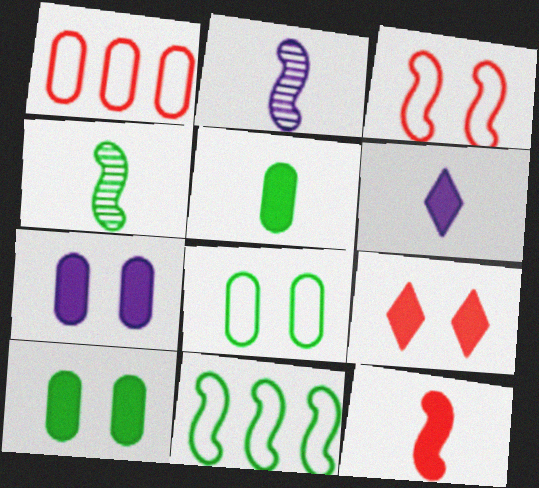[[5, 6, 12]]